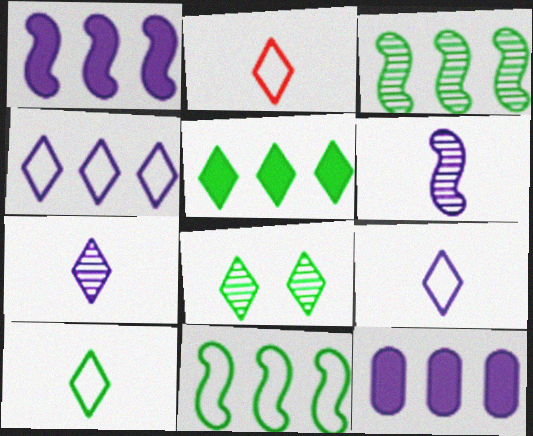[[2, 9, 10], 
[5, 8, 10]]